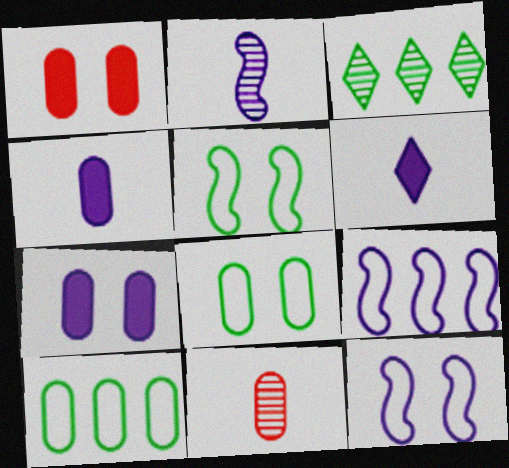[[7, 10, 11]]